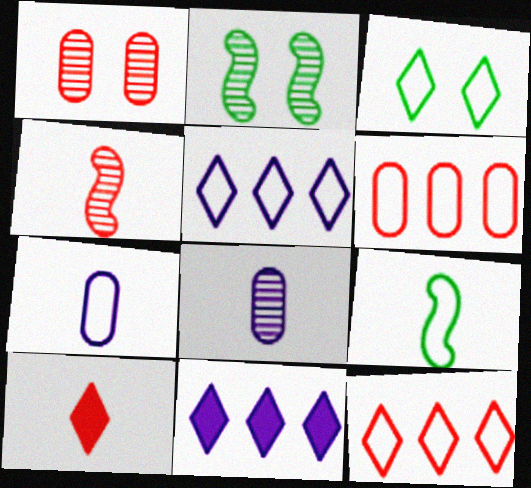[[1, 9, 11], 
[8, 9, 10]]